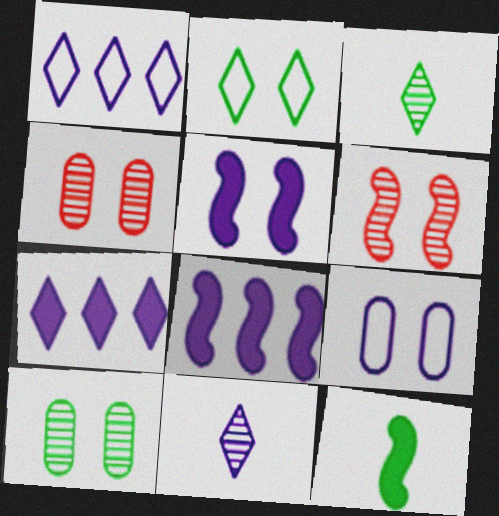[[1, 4, 12], 
[2, 4, 5], 
[8, 9, 11]]